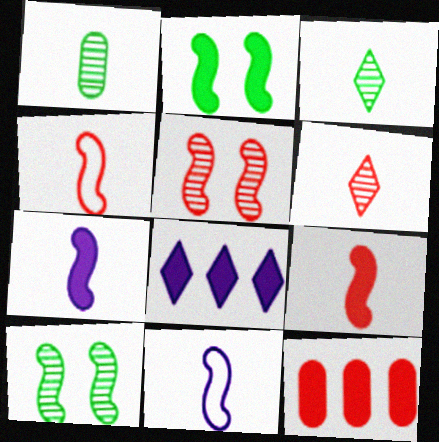[]